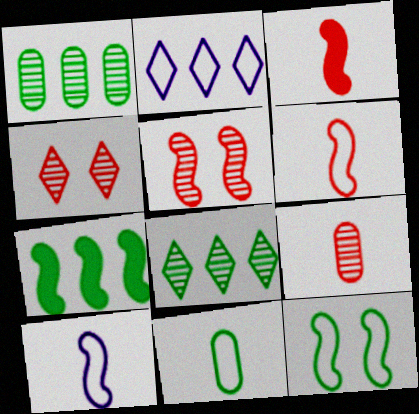[[5, 7, 10]]